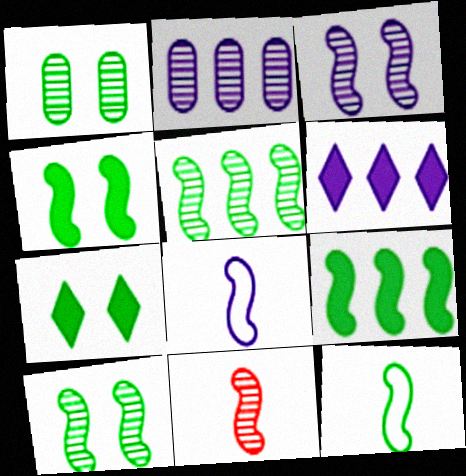[[3, 5, 11], 
[4, 5, 12], 
[9, 10, 12]]